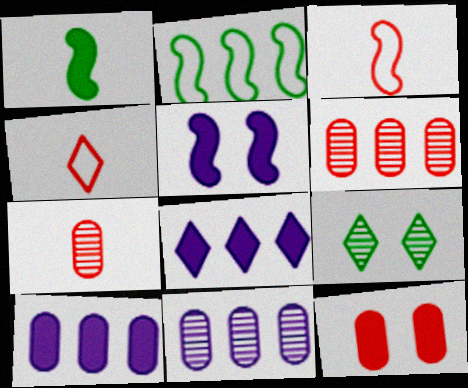[[1, 8, 12], 
[2, 6, 8], 
[3, 9, 10], 
[4, 8, 9]]